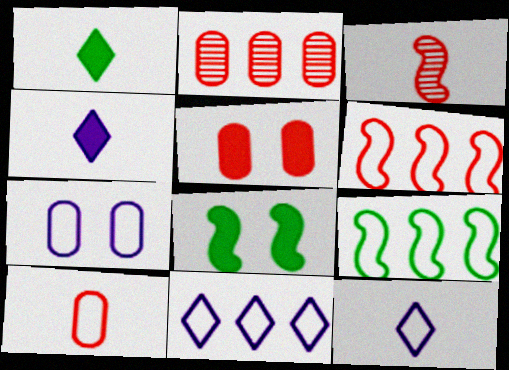[[2, 5, 10], 
[2, 8, 12]]